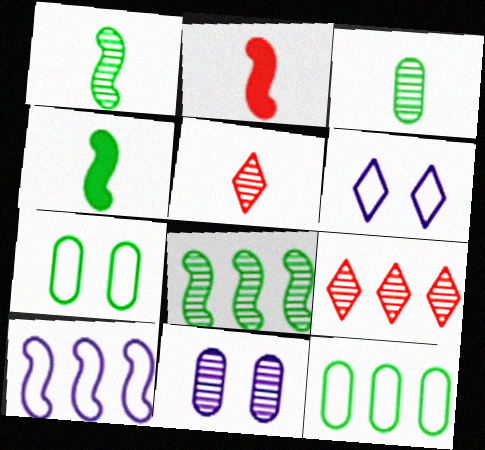[[1, 9, 11], 
[5, 8, 11]]